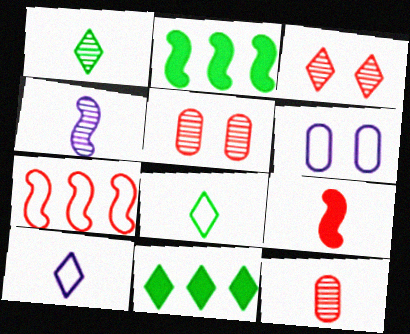[[1, 4, 12], 
[2, 5, 10], 
[3, 10, 11], 
[6, 7, 8]]